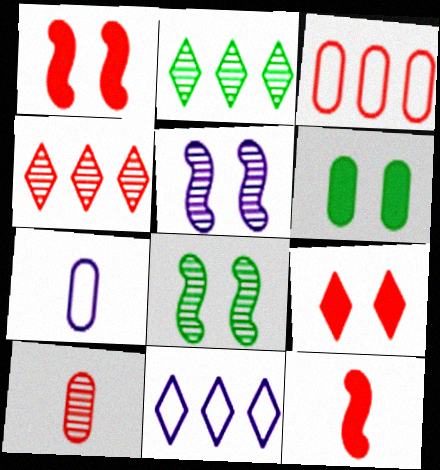[[1, 2, 7], 
[2, 5, 10]]